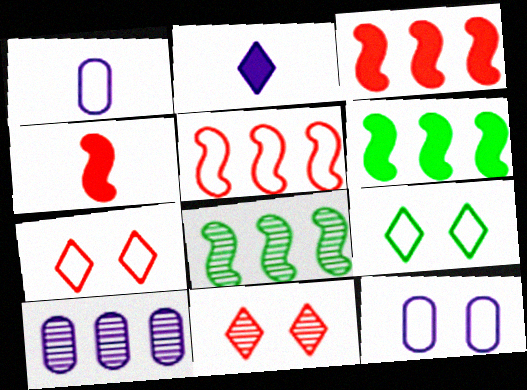[[1, 5, 9], 
[1, 6, 11], 
[4, 9, 10]]